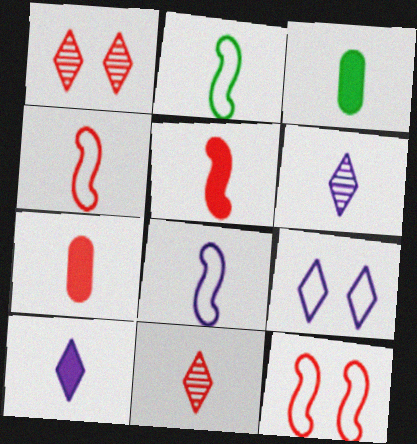[[2, 4, 8], 
[2, 6, 7], 
[3, 4, 6], 
[3, 5, 10], 
[3, 8, 11], 
[4, 7, 11]]